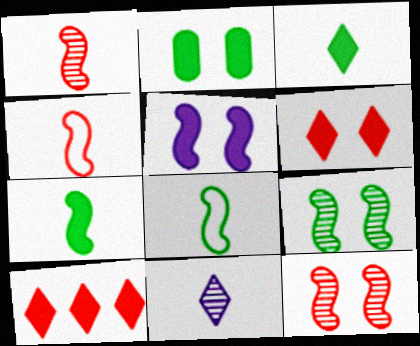[[2, 5, 6]]